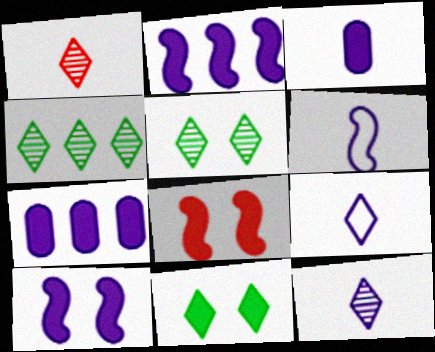[[3, 6, 12]]